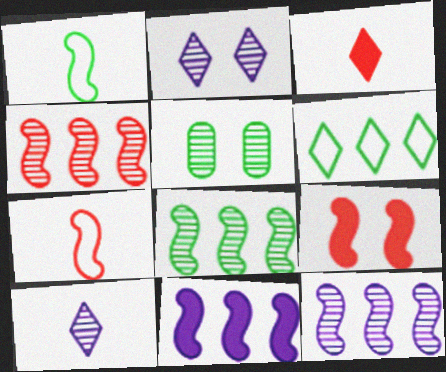[[1, 9, 12], 
[2, 3, 6], 
[4, 5, 10], 
[4, 7, 9], 
[4, 8, 12]]